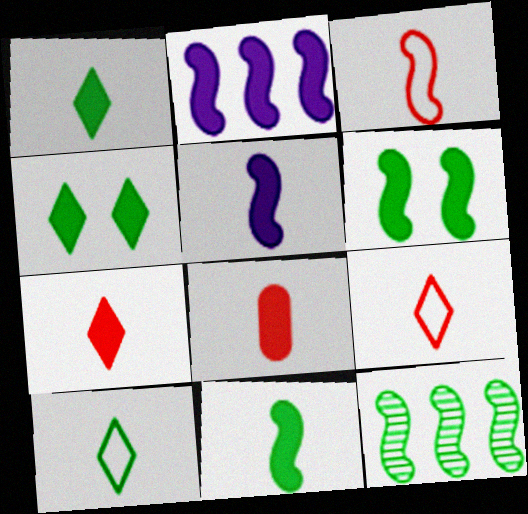[[1, 5, 8], 
[2, 4, 8]]